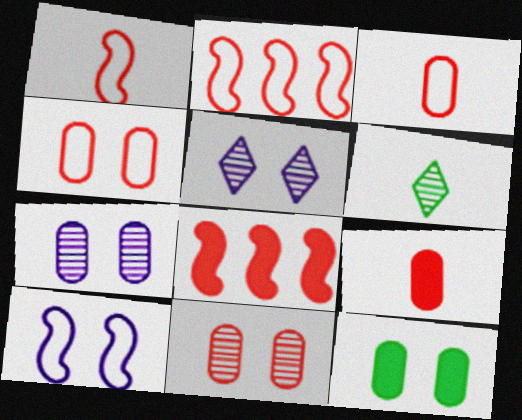[[4, 7, 12]]